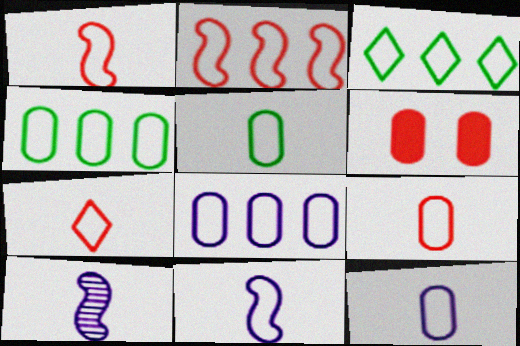[[1, 7, 9], 
[2, 3, 8], 
[3, 6, 10], 
[5, 7, 11], 
[5, 9, 12]]